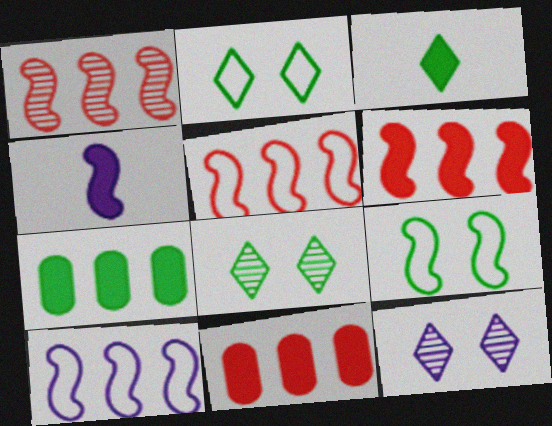[[1, 4, 9], 
[1, 5, 6]]